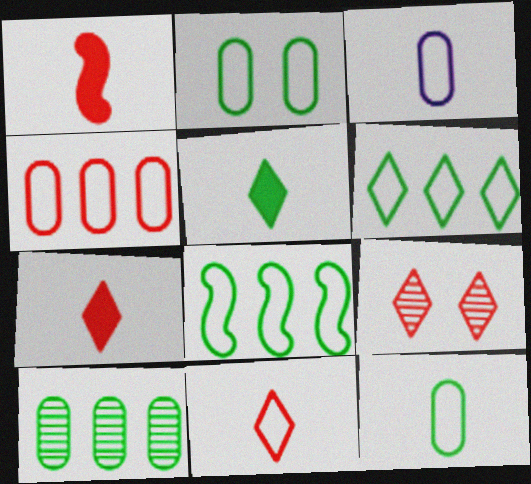[[1, 4, 9], 
[2, 3, 4]]